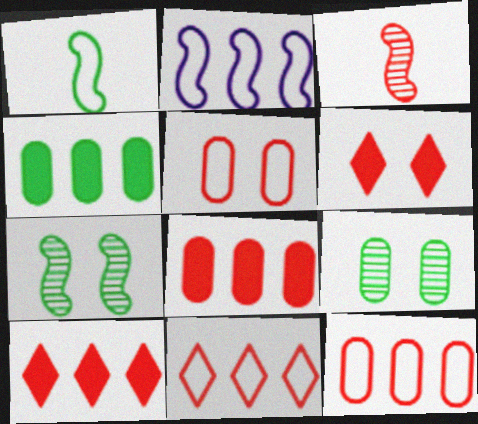[[3, 5, 10], 
[3, 6, 12]]